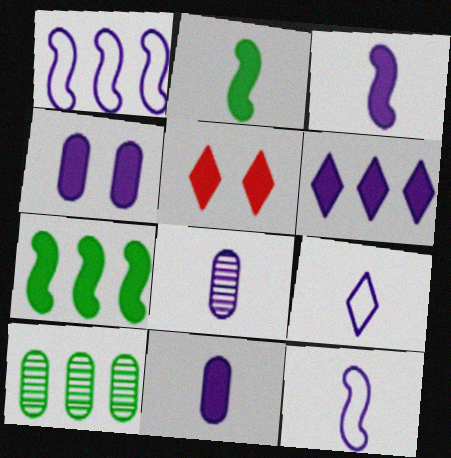[[3, 4, 6], 
[3, 8, 9], 
[5, 7, 11], 
[5, 10, 12]]